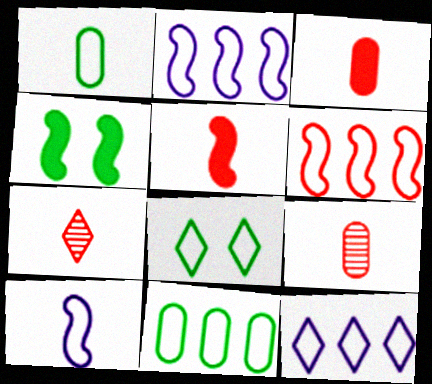[[4, 9, 12], 
[6, 11, 12]]